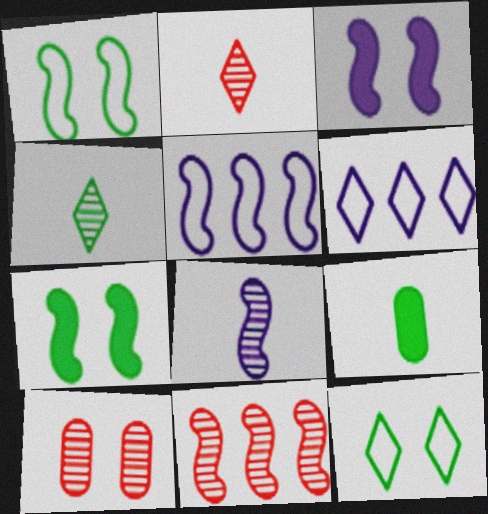[[2, 10, 11], 
[3, 5, 8], 
[3, 10, 12]]